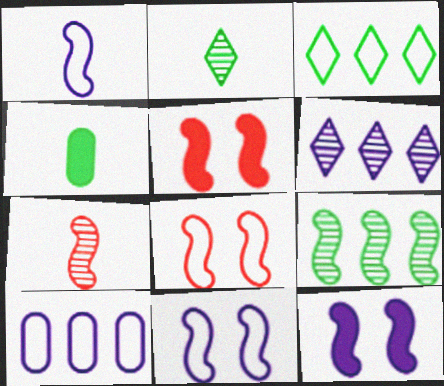[[1, 5, 9], 
[2, 5, 10], 
[4, 6, 8]]